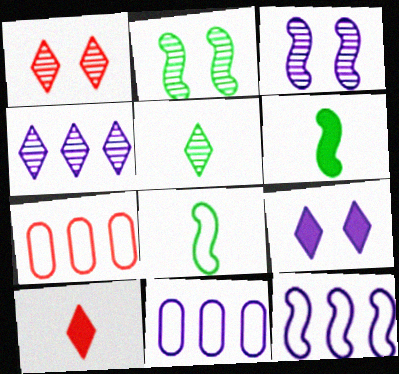[[1, 4, 5], 
[1, 6, 11], 
[2, 10, 11]]